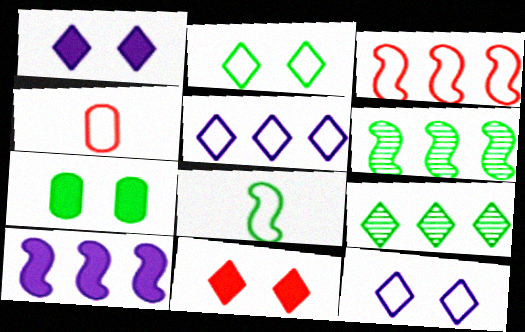[[1, 4, 6], 
[3, 6, 10], 
[7, 8, 9]]